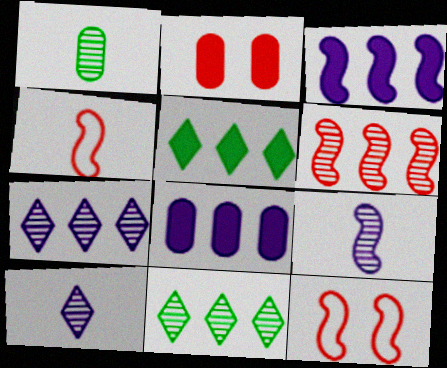[]